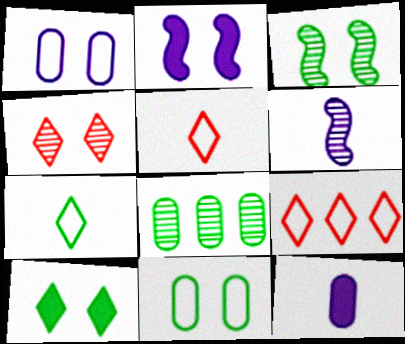[[2, 4, 11], 
[2, 5, 8], 
[3, 9, 12], 
[3, 10, 11], 
[4, 6, 8]]